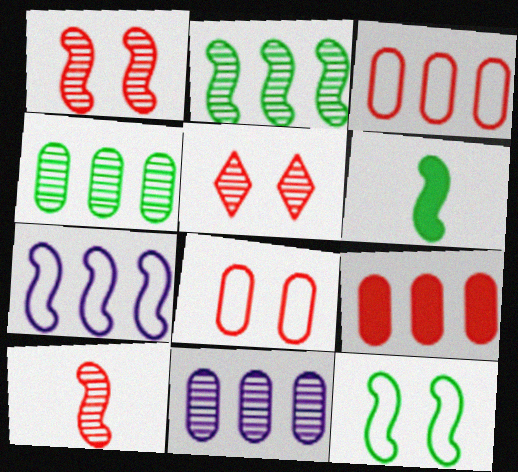[[1, 6, 7], 
[2, 6, 12]]